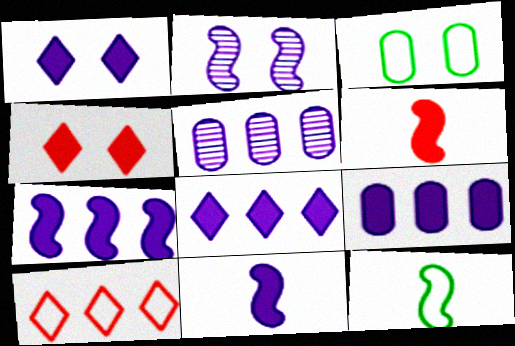[[1, 9, 11], 
[2, 3, 4], 
[4, 5, 12], 
[7, 8, 9]]